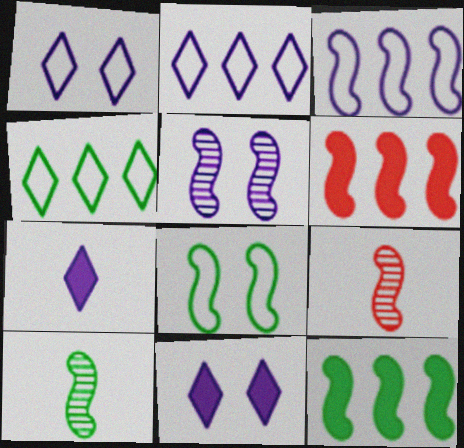[[8, 10, 12]]